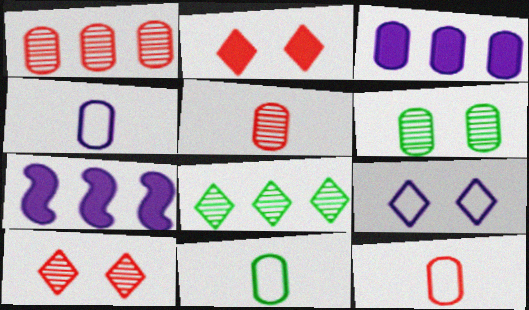[[3, 6, 12], 
[4, 11, 12], 
[7, 10, 11]]